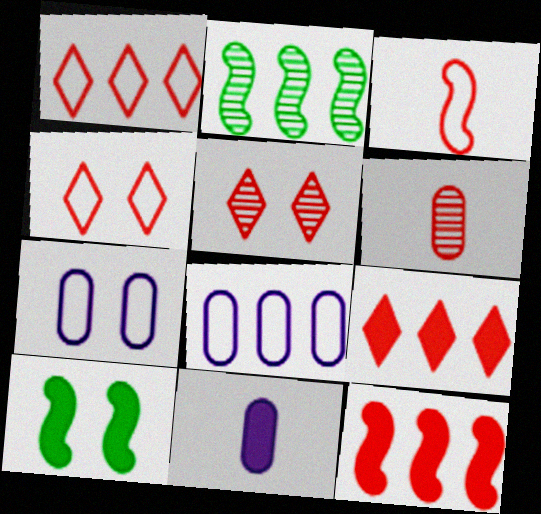[[2, 4, 11], 
[2, 8, 9], 
[4, 6, 12], 
[5, 7, 10], 
[9, 10, 11]]